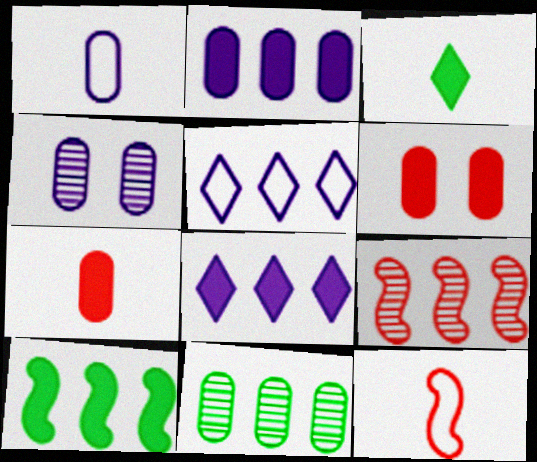[[1, 2, 4], 
[1, 6, 11]]